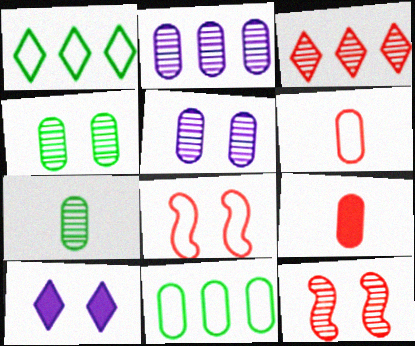[[3, 8, 9], 
[4, 8, 10], 
[5, 9, 11]]